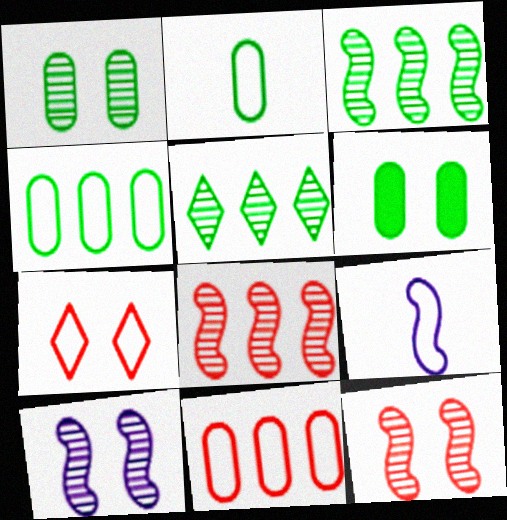[[4, 7, 9], 
[6, 7, 10]]